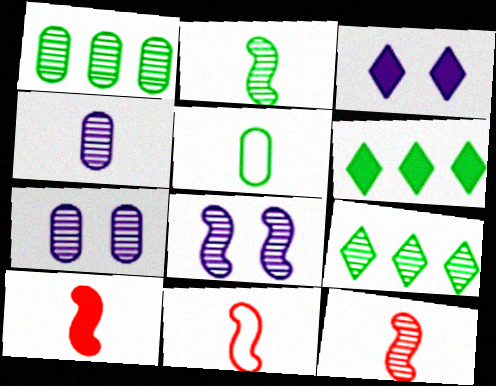[[1, 3, 11], 
[6, 7, 11], 
[7, 9, 12], 
[10, 11, 12]]